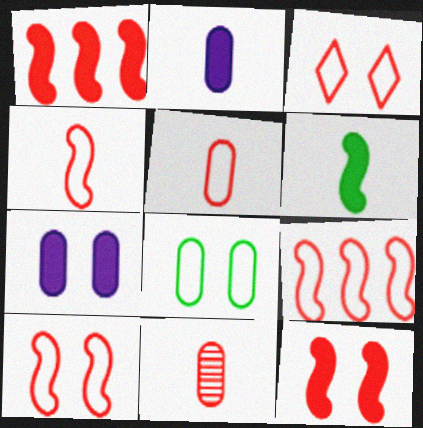[[1, 3, 11], 
[3, 5, 9], 
[4, 9, 10]]